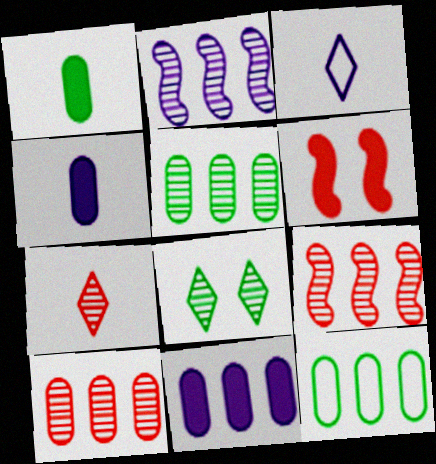[[3, 5, 6], 
[10, 11, 12]]